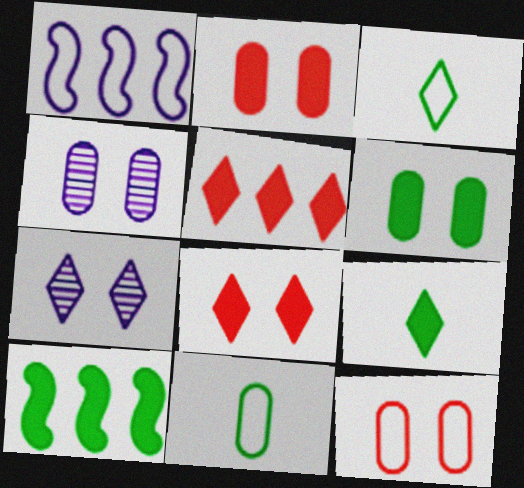[[1, 3, 12], 
[3, 5, 7], 
[4, 6, 12], 
[6, 9, 10]]